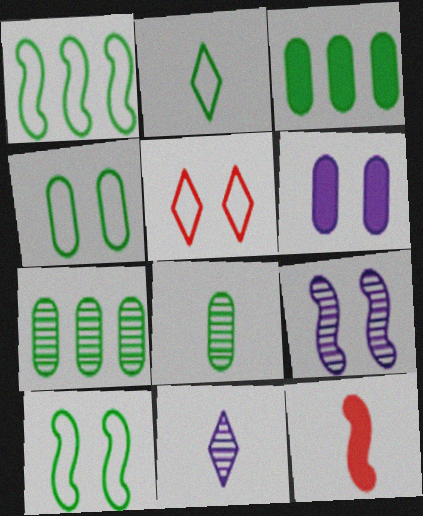[[1, 2, 4], 
[1, 9, 12], 
[3, 4, 8]]